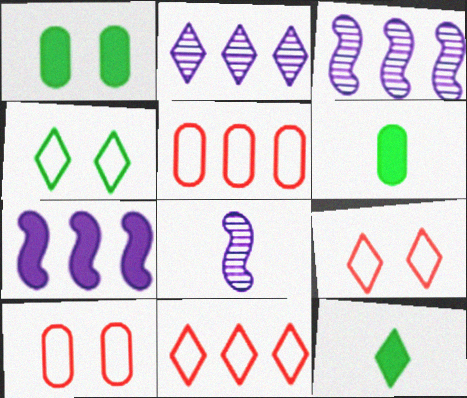[[1, 8, 11], 
[2, 9, 12], 
[3, 6, 9], 
[3, 10, 12]]